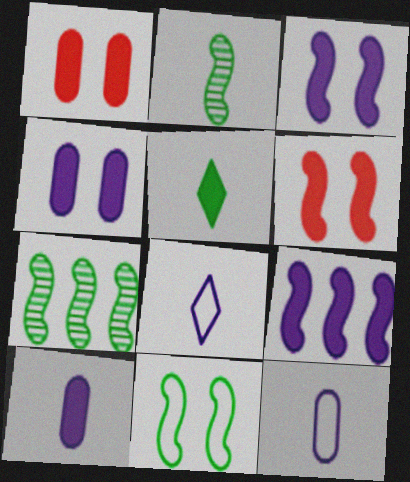[[1, 5, 9], 
[1, 7, 8]]